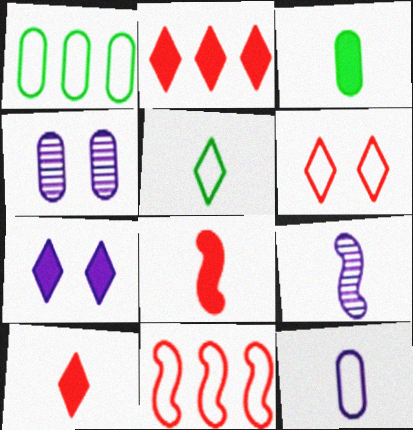[]